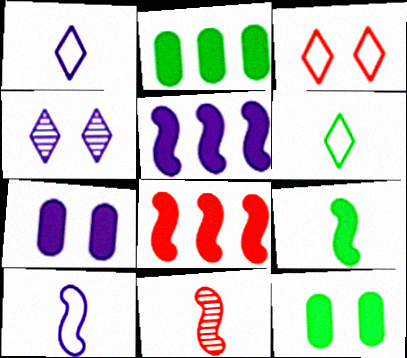[[9, 10, 11]]